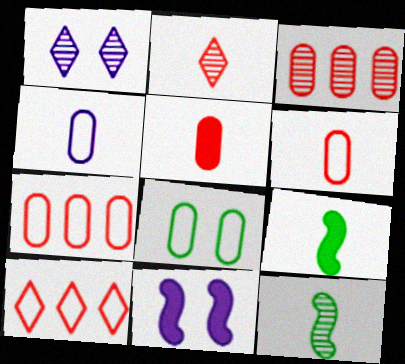[[1, 3, 12], 
[1, 7, 9], 
[2, 4, 9], 
[4, 7, 8]]